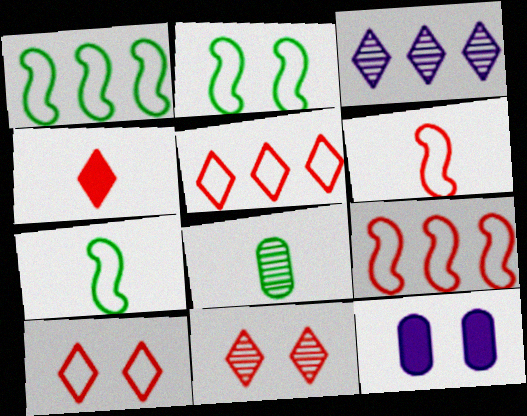[[1, 2, 7], 
[2, 11, 12], 
[4, 5, 11]]